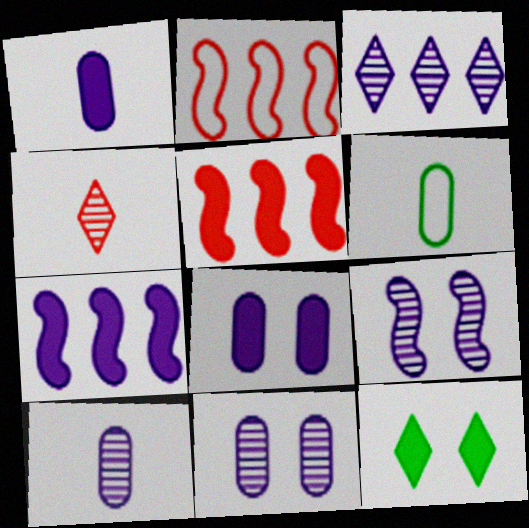[[1, 5, 12], 
[2, 10, 12], 
[3, 9, 10]]